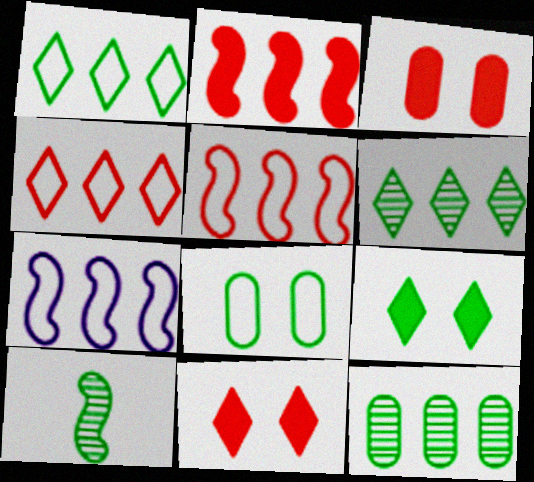[]